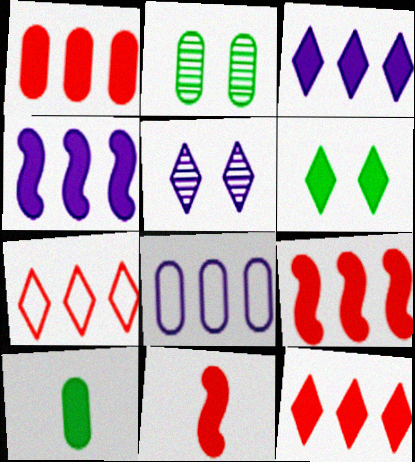[[1, 9, 12]]